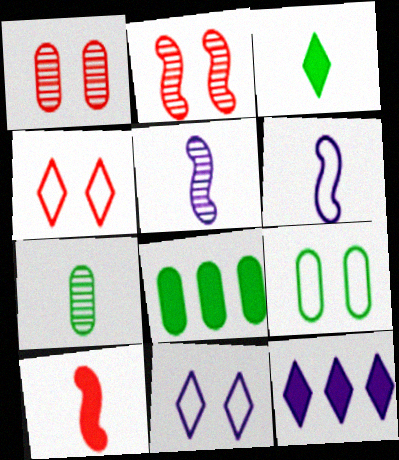[[4, 5, 8], 
[7, 8, 9]]